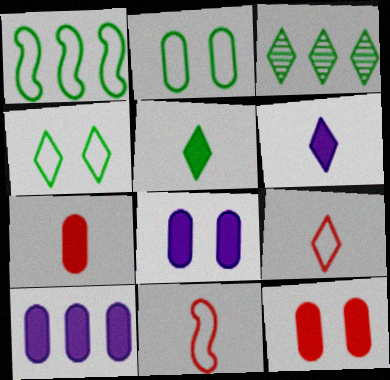[[3, 4, 5], 
[3, 8, 11]]